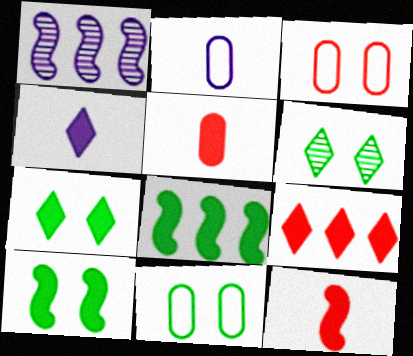[[4, 7, 9], 
[6, 10, 11]]